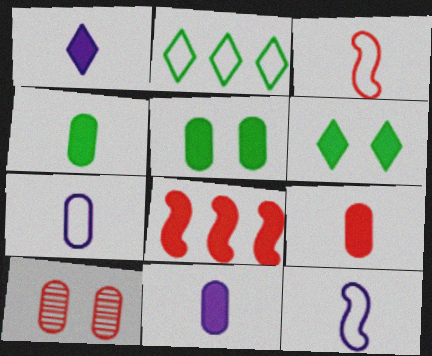[[1, 5, 8], 
[4, 9, 11], 
[6, 8, 11]]